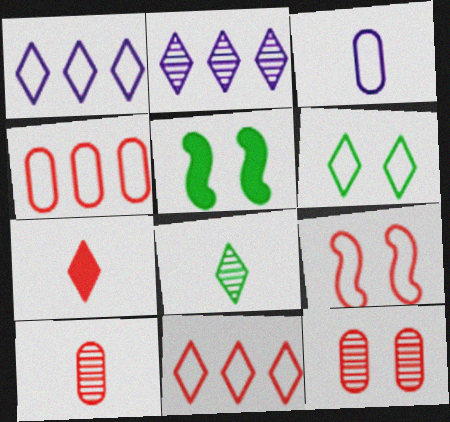[[1, 5, 10], 
[2, 6, 7]]